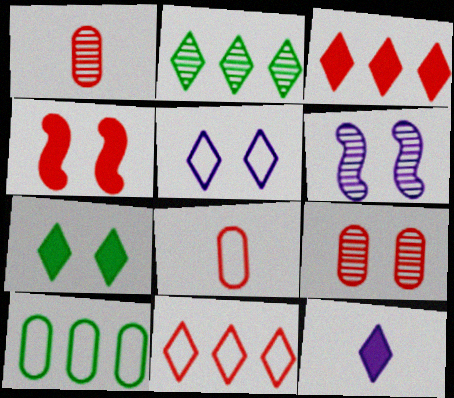[[1, 2, 6], 
[1, 4, 11], 
[3, 7, 12]]